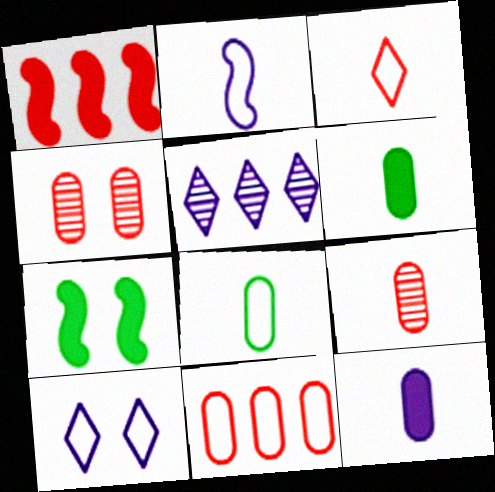[[1, 3, 4], 
[2, 3, 8], 
[4, 7, 10], 
[8, 9, 12]]